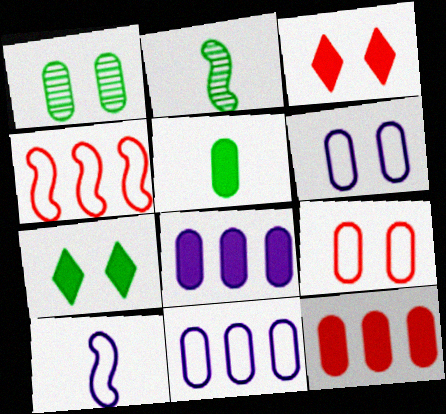[[2, 3, 11]]